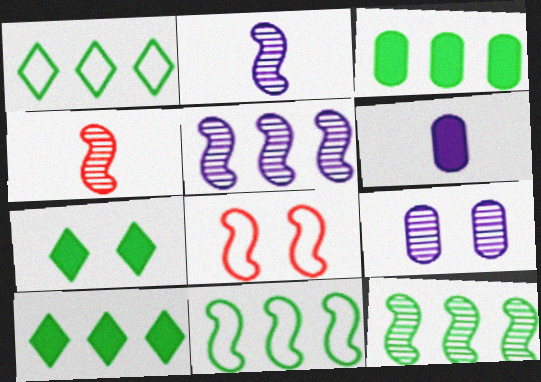[[1, 3, 12], 
[7, 8, 9]]